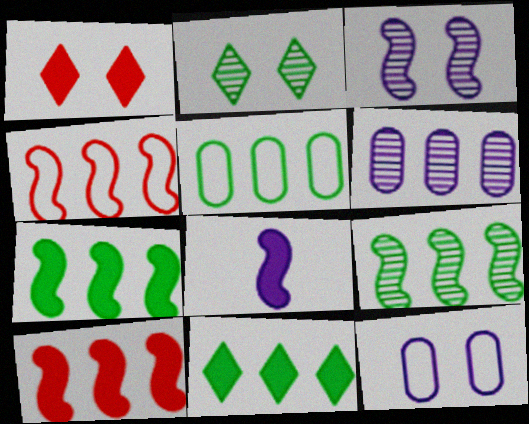[[4, 6, 11], 
[5, 9, 11]]